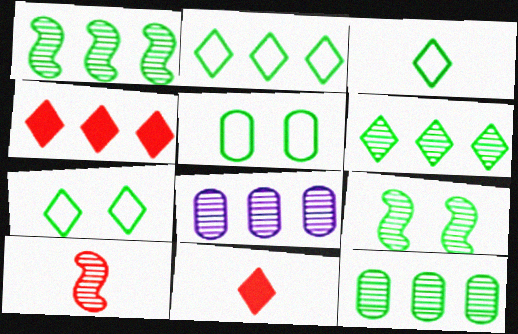[[1, 6, 12], 
[2, 3, 7]]